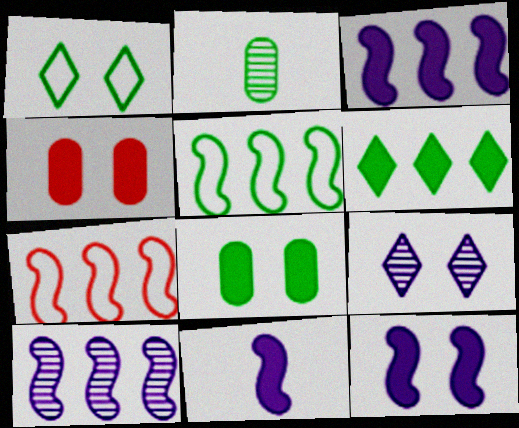[[3, 11, 12], 
[4, 6, 11]]